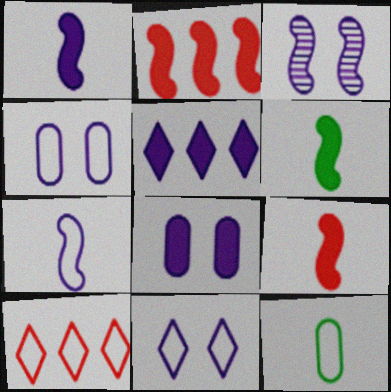[[1, 5, 8], 
[1, 6, 9], 
[3, 8, 11]]